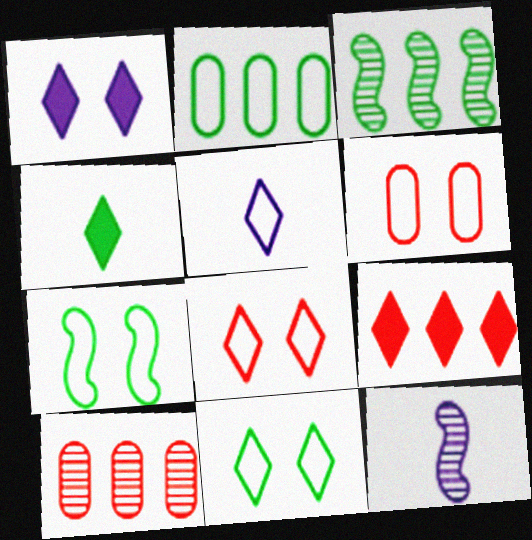[[1, 4, 9]]